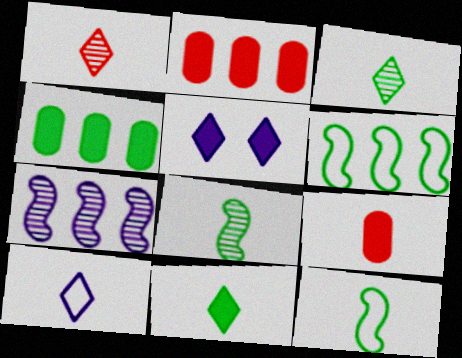[[1, 10, 11], 
[8, 9, 10]]